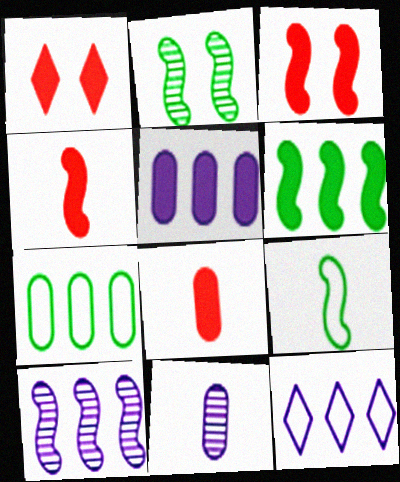[[2, 6, 9], 
[2, 8, 12], 
[3, 9, 10], 
[5, 10, 12]]